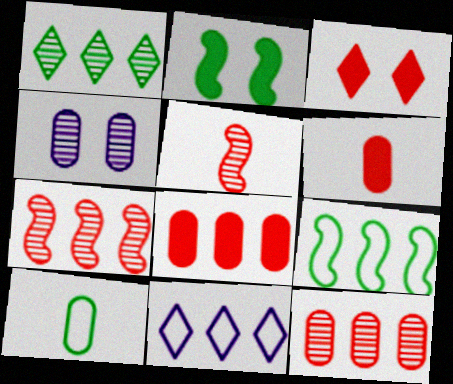[[1, 2, 10], 
[1, 4, 5], 
[4, 8, 10]]